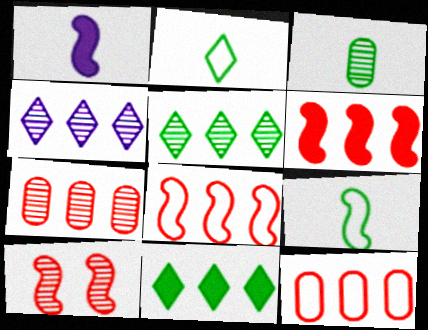[[3, 4, 10]]